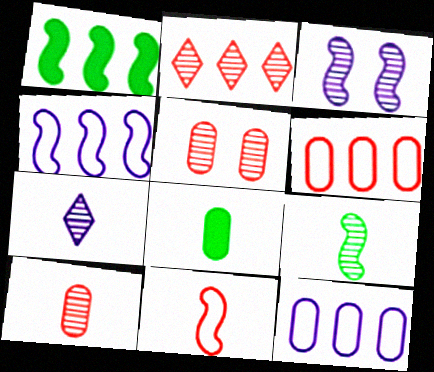[[1, 2, 12], 
[1, 3, 11], 
[5, 8, 12], 
[7, 8, 11], 
[7, 9, 10]]